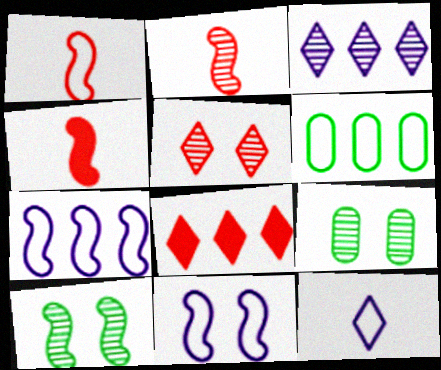[[1, 2, 4], 
[2, 3, 9], 
[4, 7, 10]]